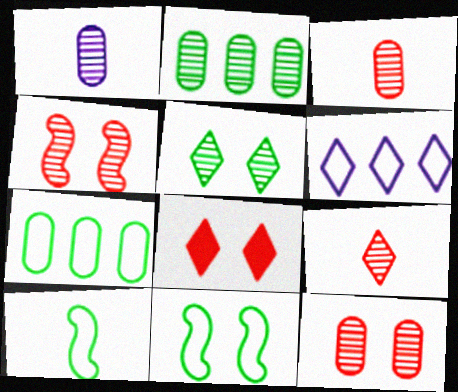[[1, 2, 12]]